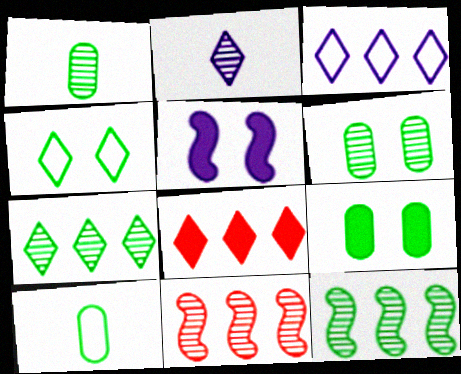[[2, 4, 8], 
[2, 6, 11], 
[3, 7, 8]]